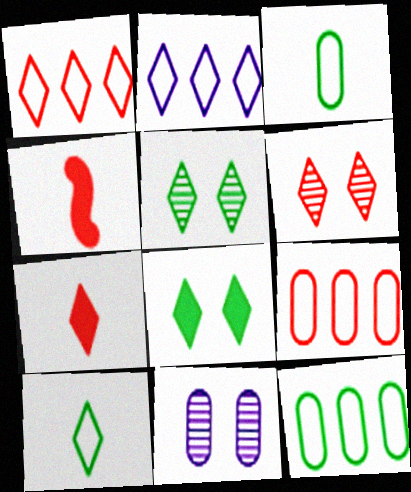[[1, 6, 7], 
[2, 5, 7], 
[4, 6, 9]]